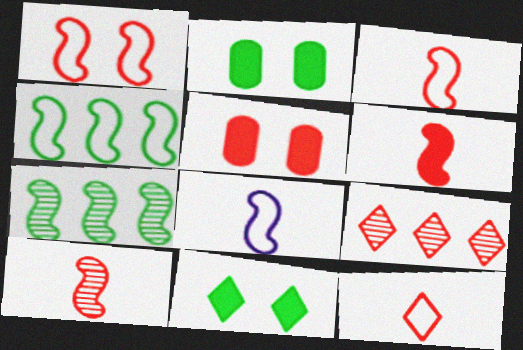[[1, 4, 8], 
[2, 8, 9], 
[3, 5, 9], 
[3, 6, 10]]